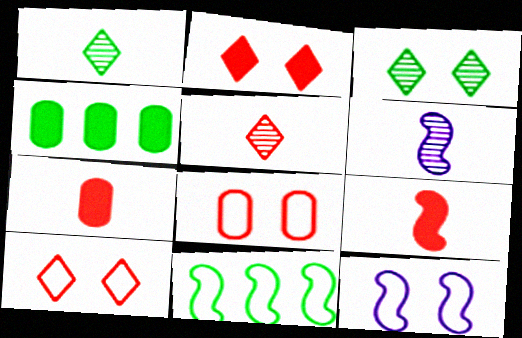[[4, 5, 12], 
[4, 6, 10]]